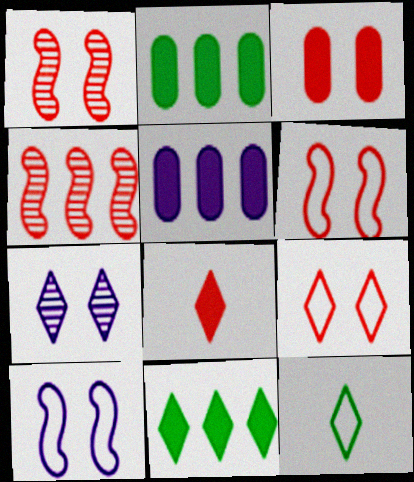[[1, 3, 9], 
[1, 5, 12]]